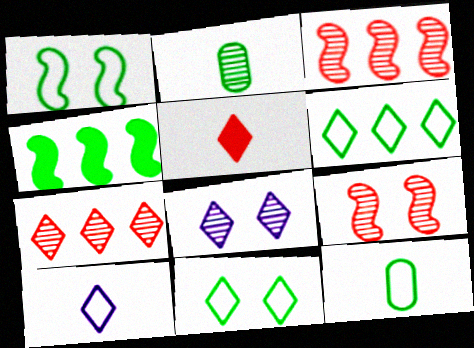[[1, 6, 12], 
[2, 3, 8], 
[2, 4, 11], 
[5, 6, 8]]